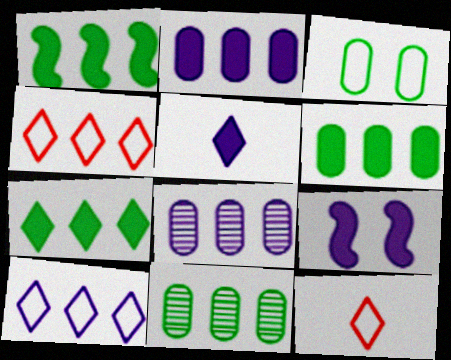[[1, 4, 8], 
[1, 6, 7], 
[2, 5, 9], 
[9, 11, 12]]